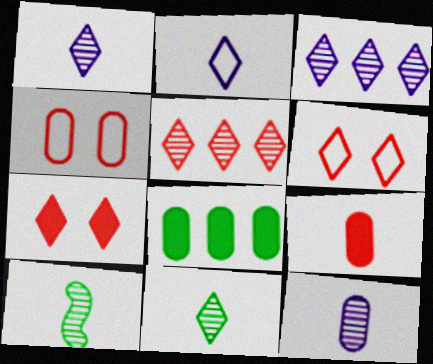[[2, 9, 10], 
[4, 8, 12]]